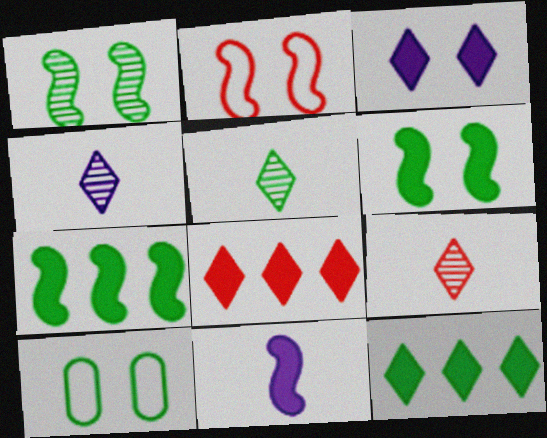[[4, 5, 9], 
[5, 7, 10]]